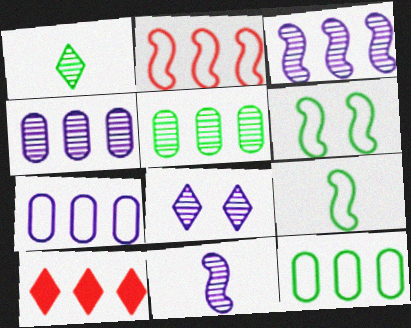[[3, 10, 12], 
[4, 8, 11]]